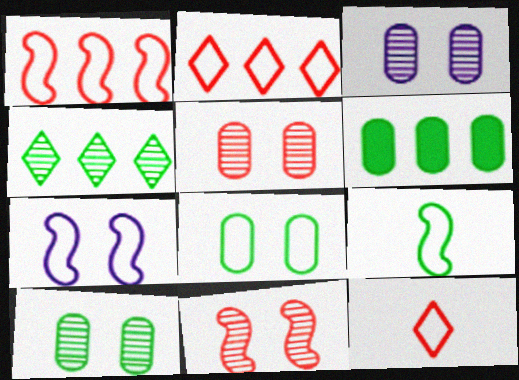[[1, 7, 9], 
[3, 5, 10]]